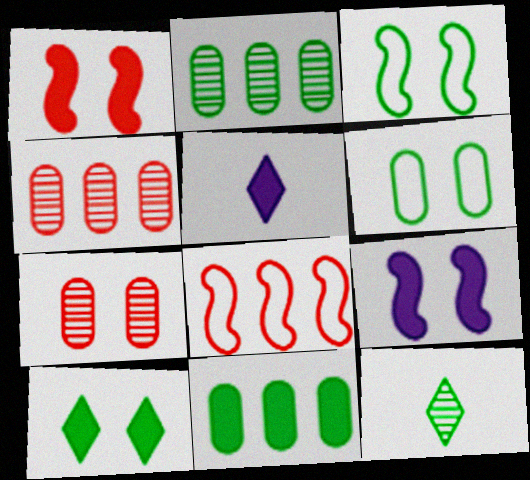[[1, 5, 11], 
[3, 4, 5], 
[3, 11, 12]]